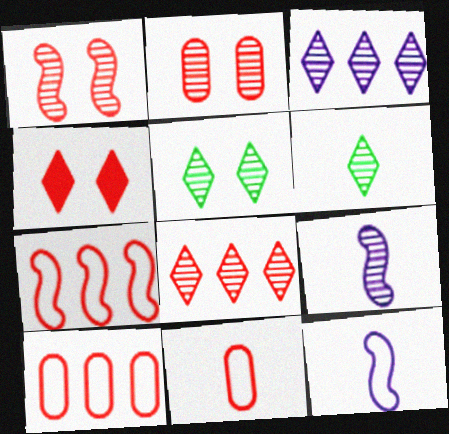[]